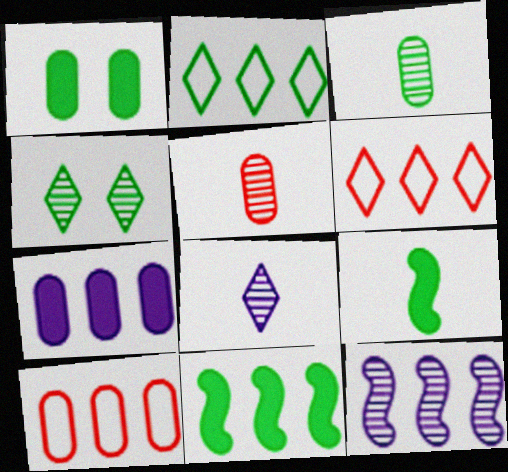[[4, 5, 12]]